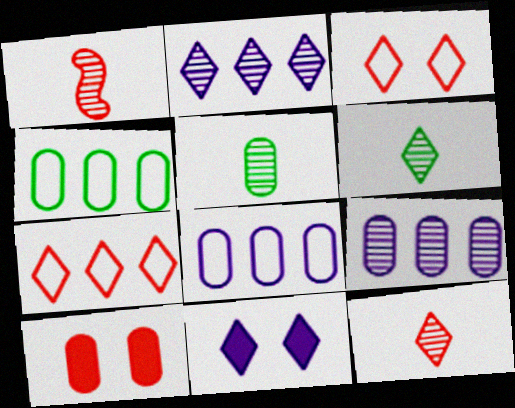[[1, 4, 11], 
[1, 7, 10], 
[5, 8, 10], 
[6, 7, 11]]